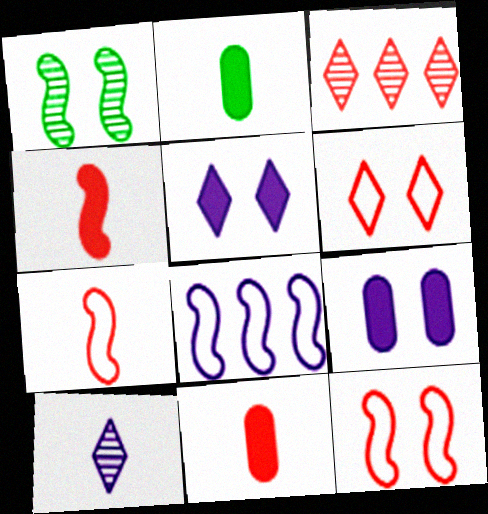[[1, 4, 8], 
[1, 6, 9], 
[2, 7, 10], 
[3, 11, 12], 
[8, 9, 10]]